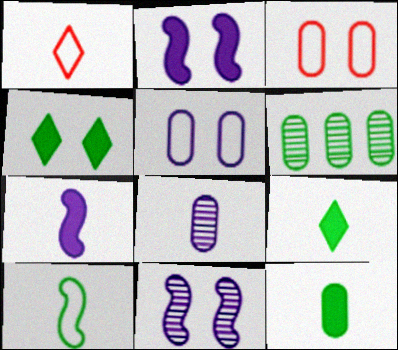[[1, 2, 6], 
[3, 4, 11], 
[4, 6, 10]]